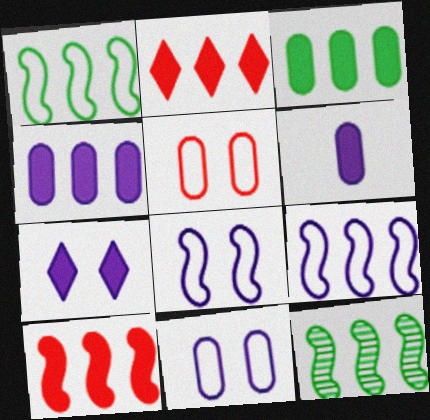[[9, 10, 12]]